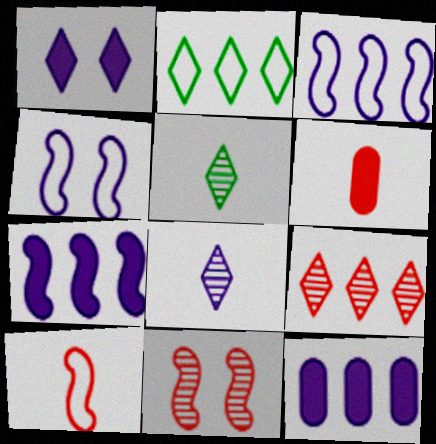[[4, 8, 12]]